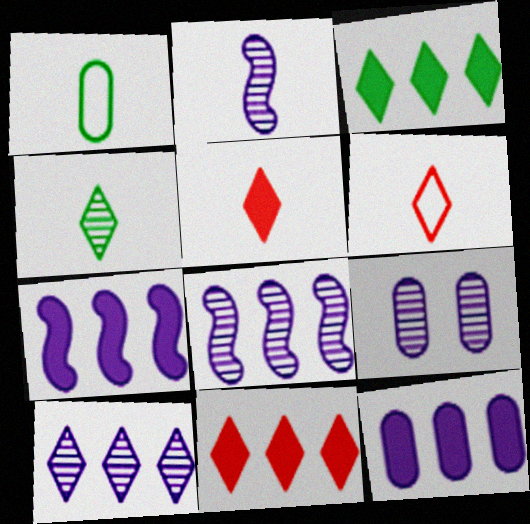[[1, 2, 5], 
[2, 9, 10]]